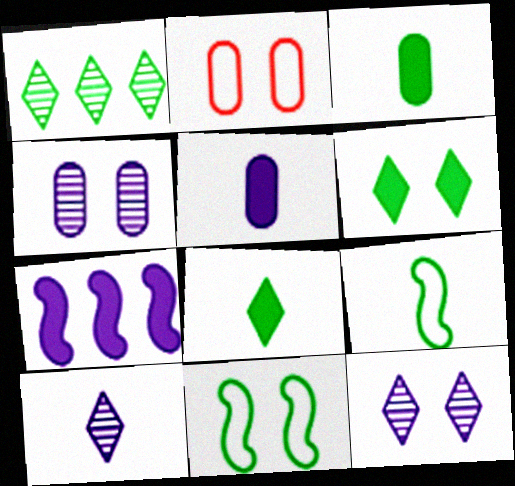[[1, 3, 11]]